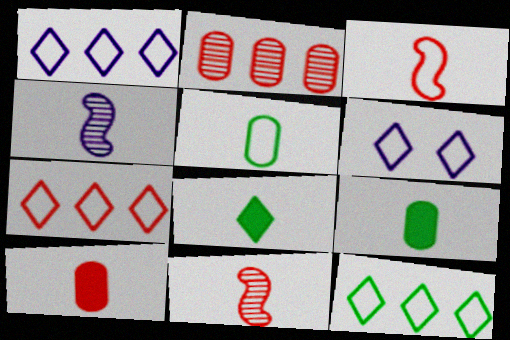[[1, 7, 12]]